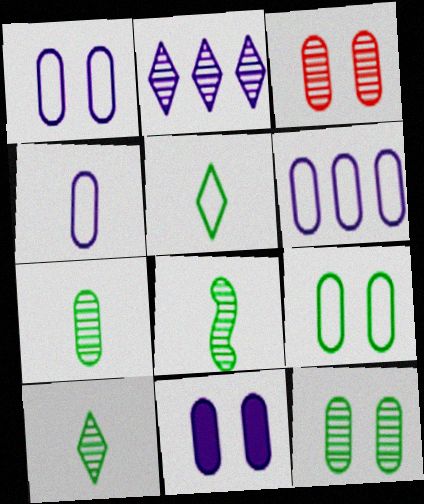[[1, 4, 6], 
[2, 3, 8], 
[3, 9, 11], 
[7, 8, 10]]